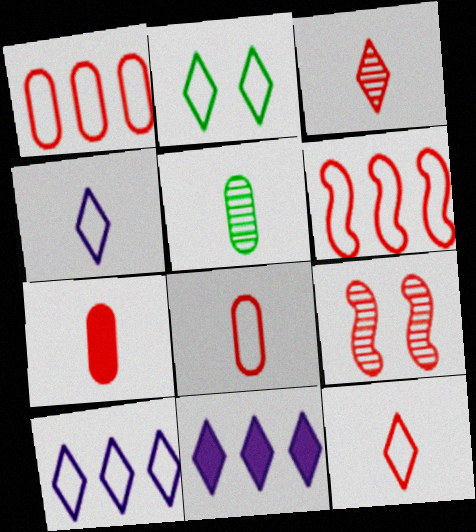[[2, 3, 11], 
[2, 10, 12]]